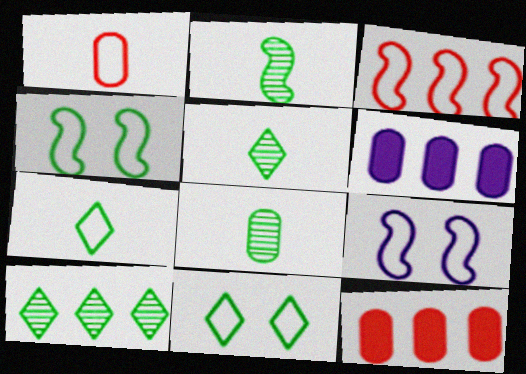[[2, 5, 8], 
[3, 6, 10], 
[5, 9, 12]]